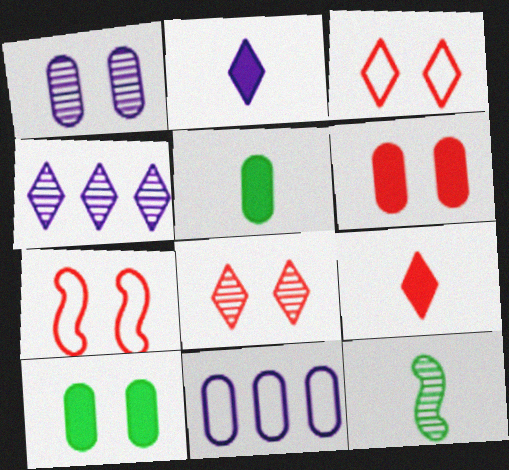[[4, 5, 7], 
[6, 7, 8]]